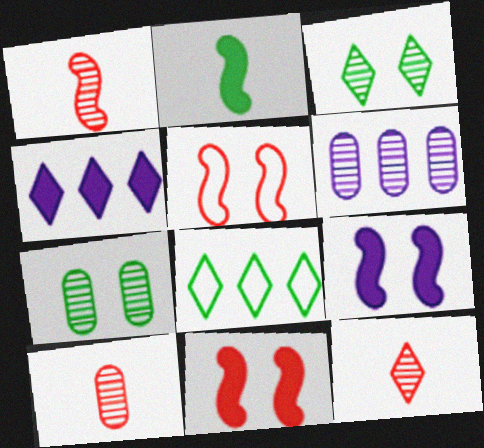[[1, 3, 6], 
[1, 10, 12], 
[2, 7, 8], 
[6, 7, 10], 
[8, 9, 10]]